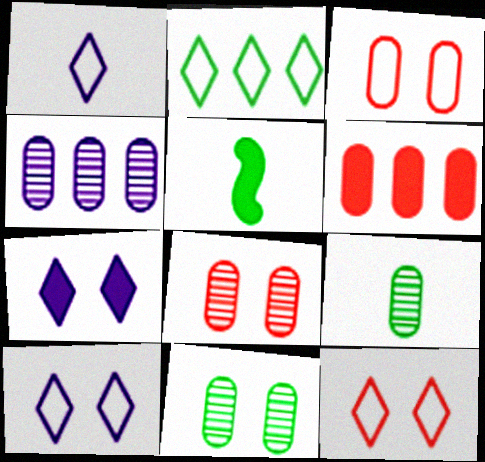[[1, 2, 12], 
[2, 5, 11], 
[4, 5, 12], 
[4, 8, 9], 
[5, 6, 7]]